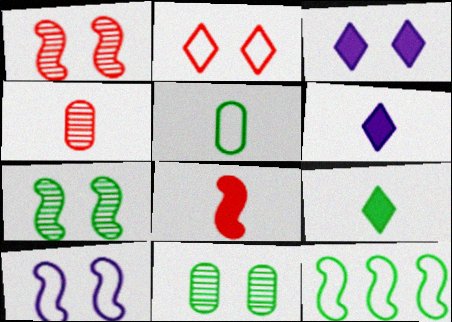[[3, 4, 12], 
[9, 11, 12]]